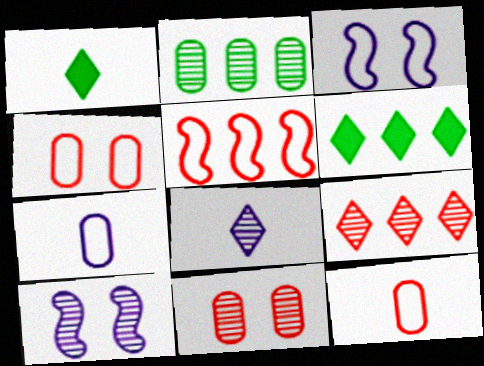[[6, 10, 12]]